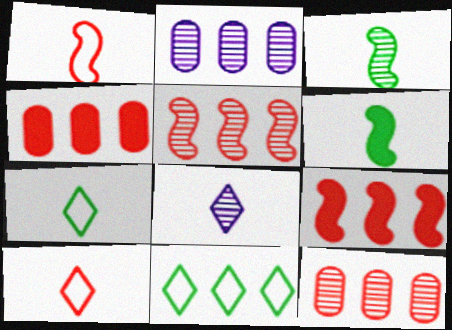[[2, 9, 11]]